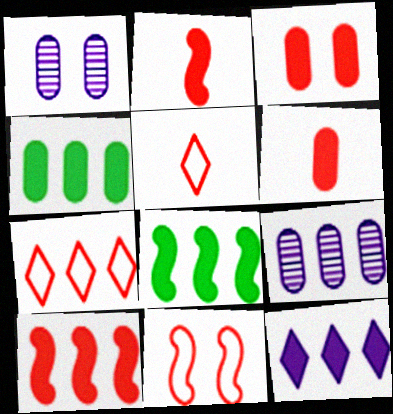[[1, 5, 8], 
[4, 10, 12], 
[7, 8, 9]]